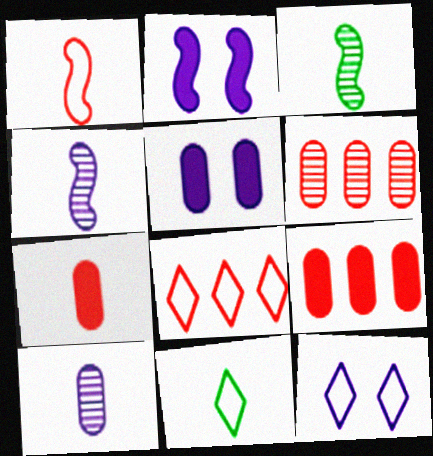[[2, 6, 11], 
[3, 5, 8], 
[3, 9, 12], 
[4, 7, 11], 
[8, 11, 12]]